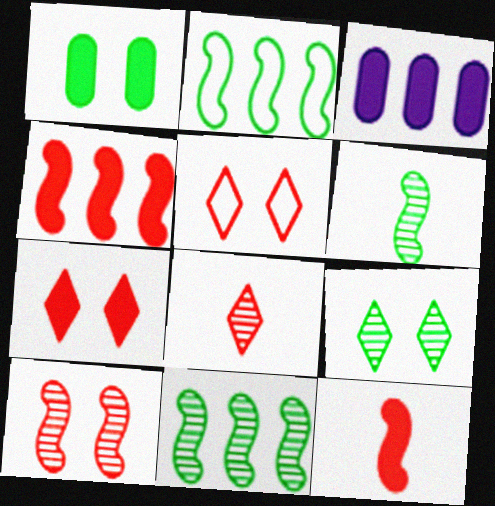[[3, 5, 6]]